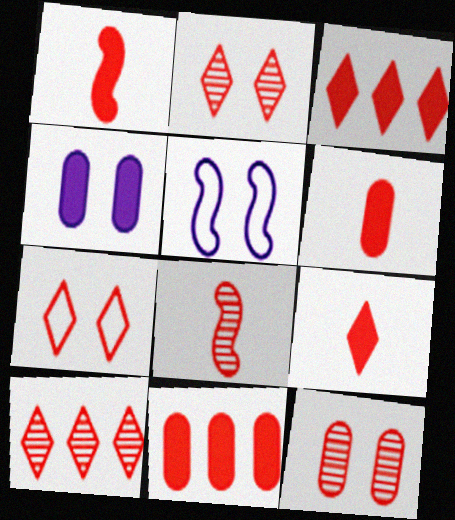[[1, 6, 9], 
[7, 8, 11], 
[7, 9, 10], 
[8, 10, 12]]